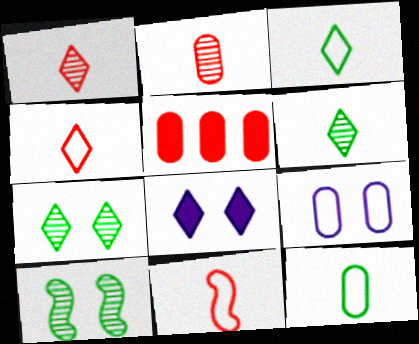[]